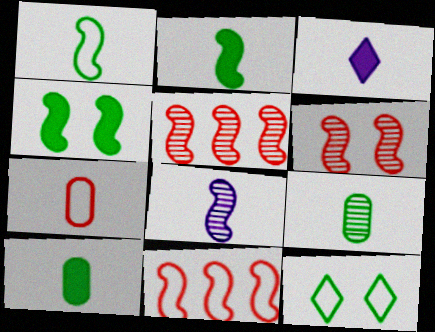[[4, 8, 11]]